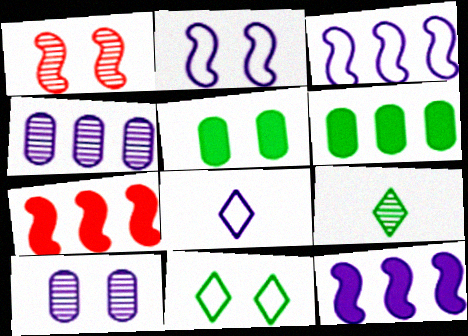[[1, 4, 9], 
[1, 6, 8], 
[8, 10, 12]]